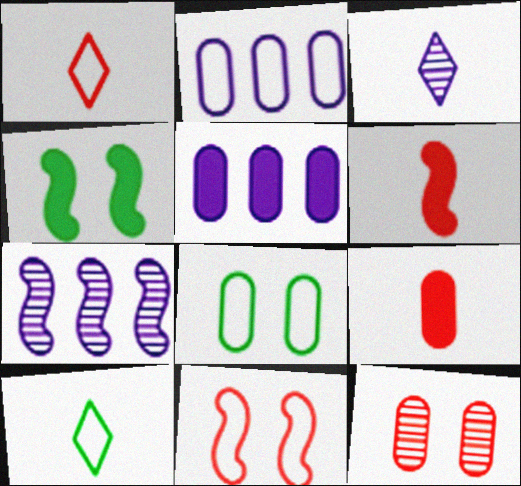[[2, 10, 11]]